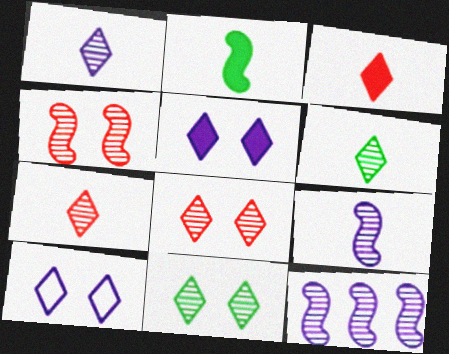[[1, 6, 7]]